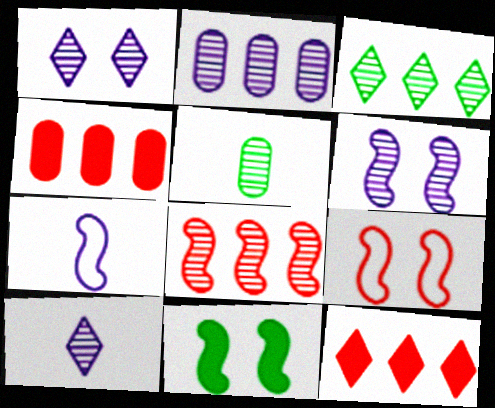[[1, 5, 8], 
[2, 3, 8], 
[2, 6, 10], 
[6, 9, 11], 
[7, 8, 11]]